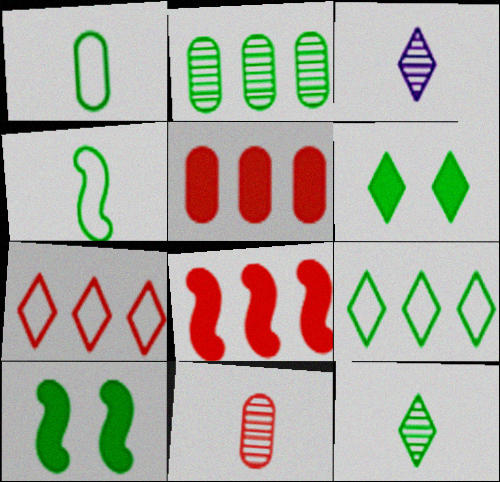[[2, 4, 6], 
[3, 6, 7], 
[6, 9, 12]]